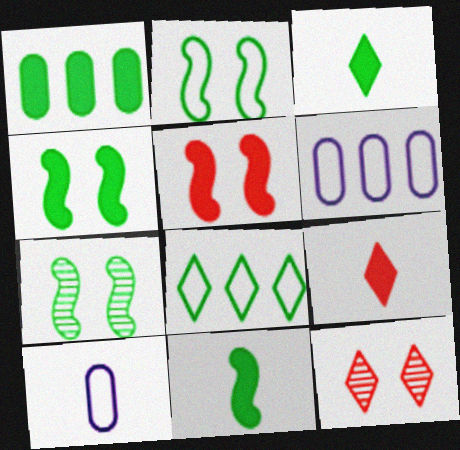[[1, 3, 4], 
[2, 4, 7], 
[6, 7, 9], 
[6, 11, 12]]